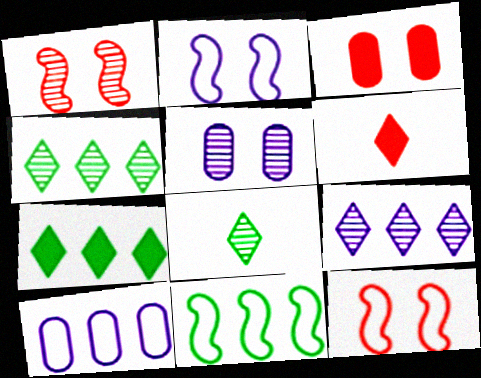[[5, 6, 11]]